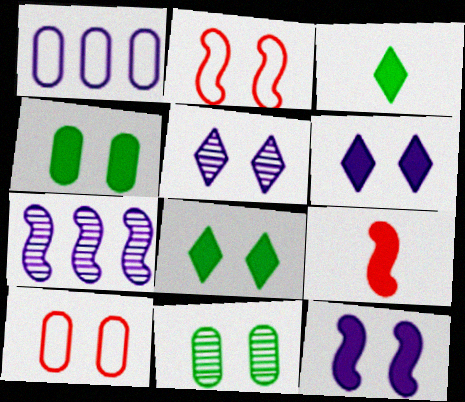[[2, 4, 5], 
[2, 6, 11], 
[3, 7, 10]]